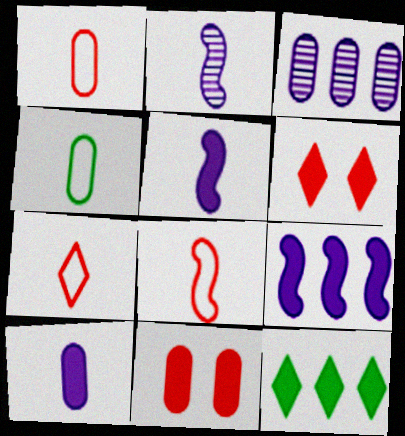[[1, 7, 8], 
[3, 4, 11], 
[5, 11, 12]]